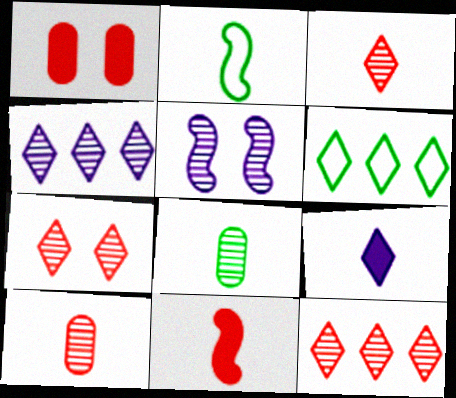[[1, 2, 4], 
[2, 9, 10], 
[3, 7, 12], 
[5, 8, 12], 
[6, 7, 9]]